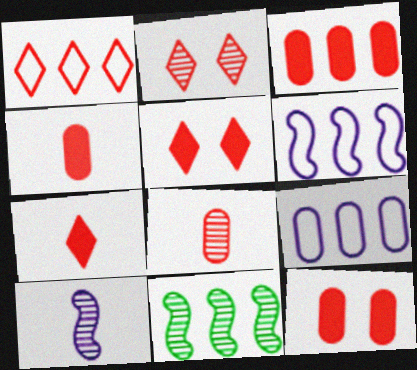[[1, 2, 7], 
[3, 4, 12]]